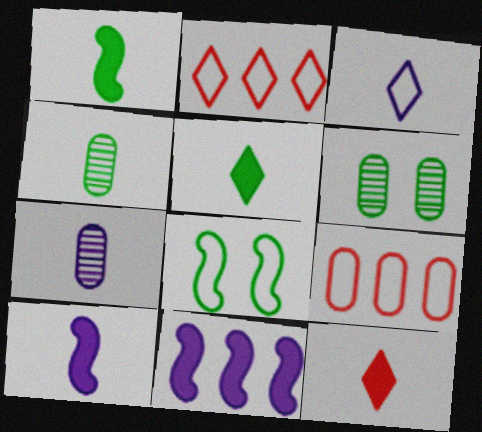[[2, 6, 10], 
[3, 7, 10], 
[3, 8, 9]]